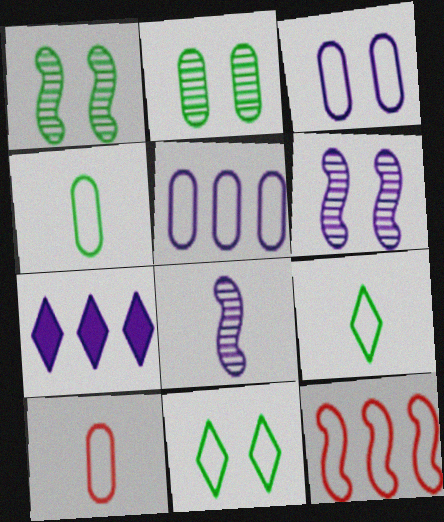[[1, 7, 10], 
[3, 7, 8], 
[3, 9, 12]]